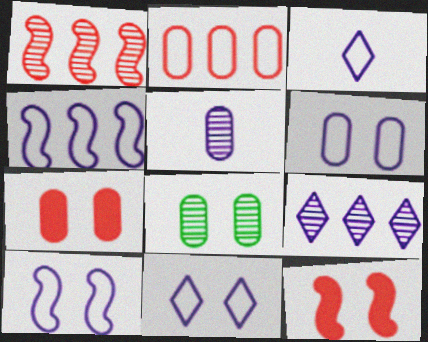[[3, 4, 6], 
[6, 7, 8], 
[6, 10, 11], 
[8, 11, 12]]